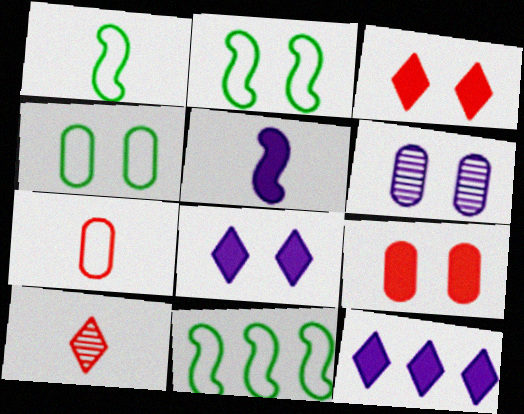[[1, 2, 11], 
[2, 3, 6], 
[4, 6, 9]]